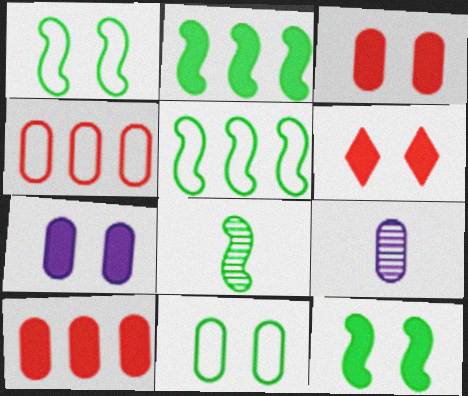[[1, 2, 8], 
[5, 6, 9], 
[5, 8, 12], 
[6, 7, 12], 
[9, 10, 11]]